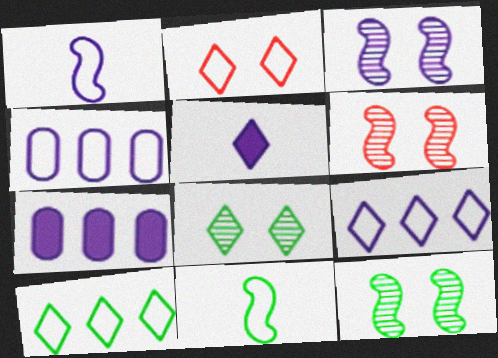[[2, 4, 11], 
[3, 4, 5], 
[3, 6, 12]]